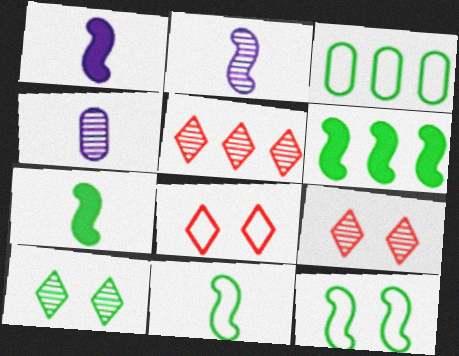[[1, 3, 9], 
[3, 7, 10], 
[4, 6, 8]]